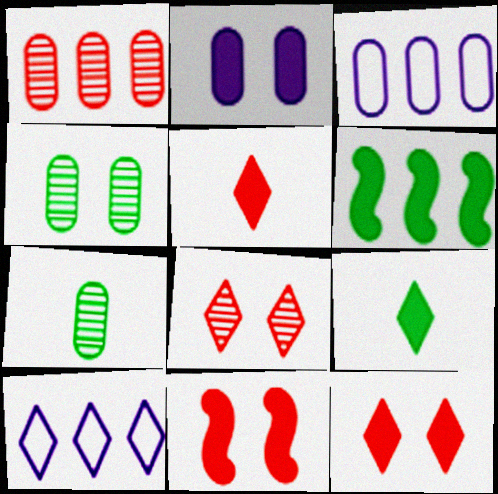[[1, 6, 10], 
[2, 5, 6], 
[7, 10, 11], 
[8, 9, 10]]